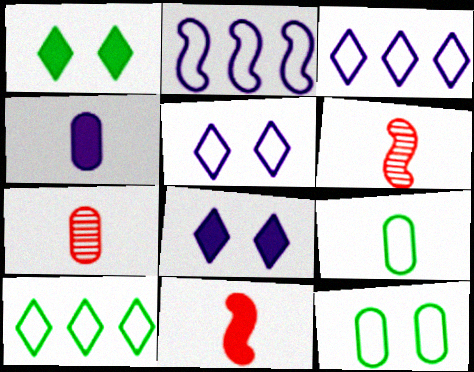[[1, 2, 7], 
[4, 7, 9]]